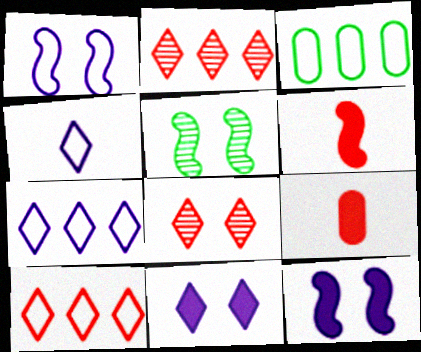[[5, 7, 9]]